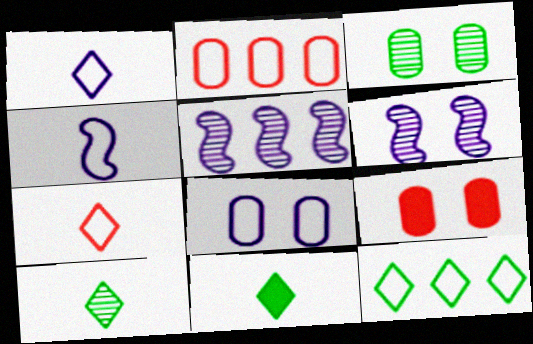[[2, 6, 11], 
[3, 8, 9]]